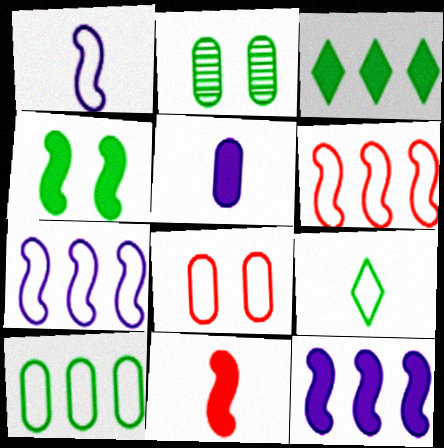[[4, 11, 12], 
[7, 8, 9]]